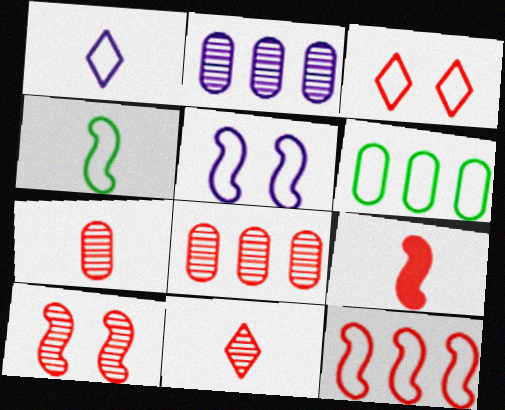[[3, 8, 9], 
[4, 5, 12], 
[8, 10, 11], 
[9, 10, 12]]